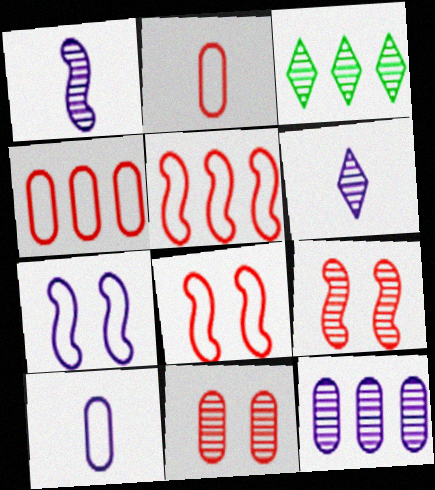[[1, 3, 11]]